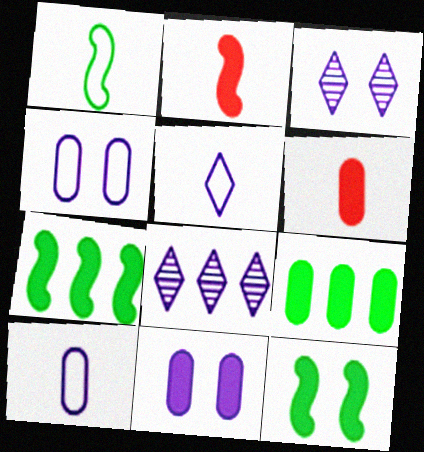[[6, 9, 11]]